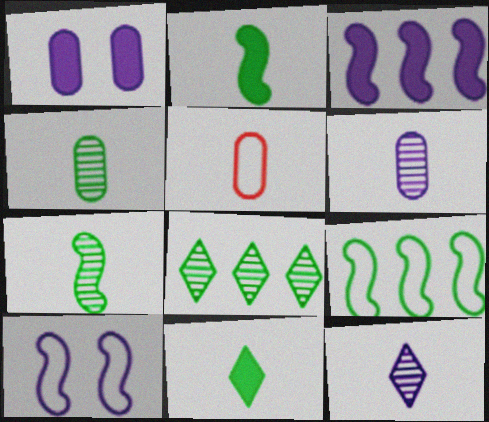[[2, 5, 12]]